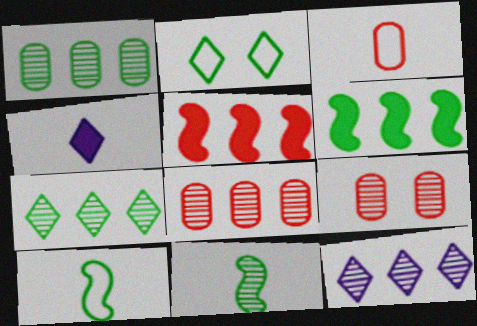[[3, 4, 11], 
[9, 11, 12]]